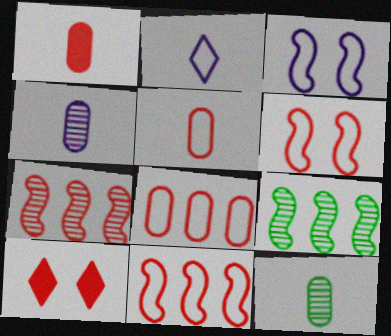[[5, 7, 10]]